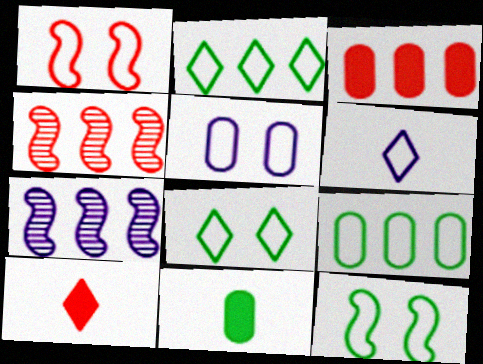[[1, 5, 8], 
[1, 6, 9], 
[2, 3, 7]]